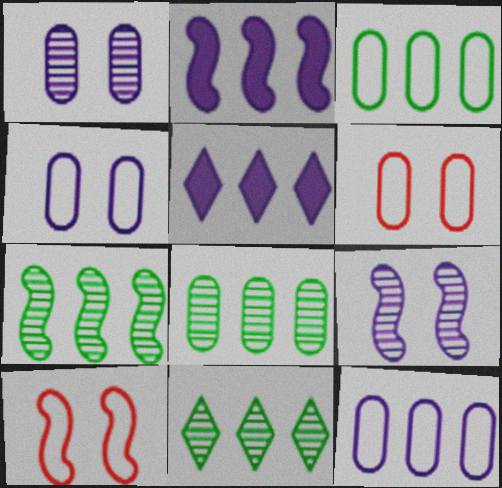[[7, 8, 11]]